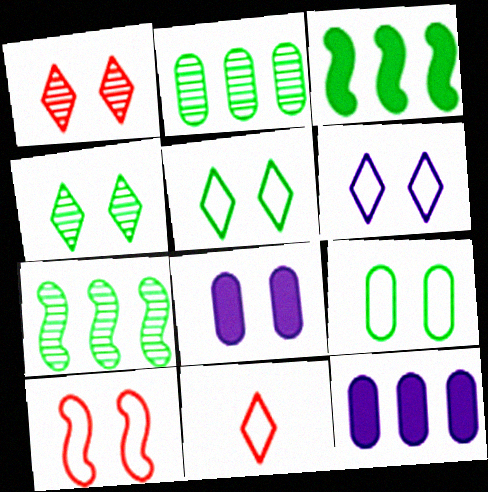[[4, 8, 10], 
[6, 9, 10], 
[7, 8, 11]]